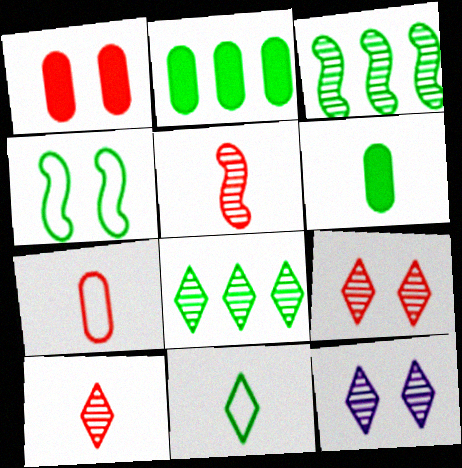[[1, 4, 12], 
[4, 6, 8], 
[8, 10, 12]]